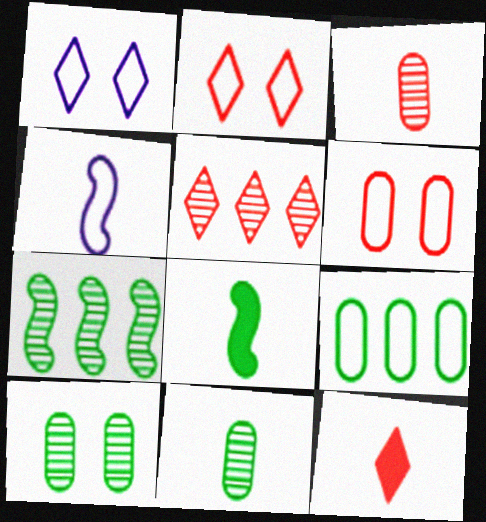[[2, 4, 9], 
[2, 5, 12], 
[4, 11, 12]]